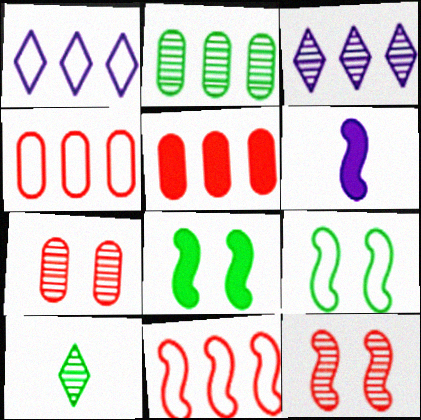[]